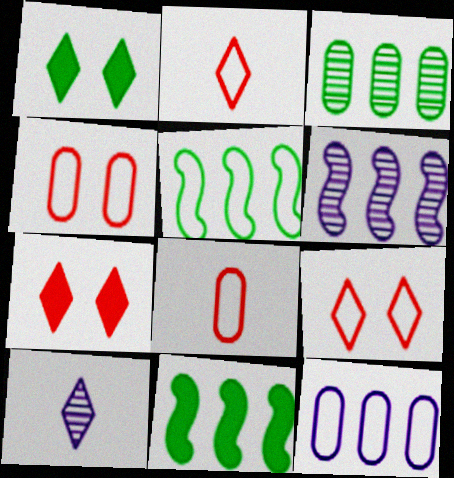[[1, 6, 8], 
[4, 10, 11]]